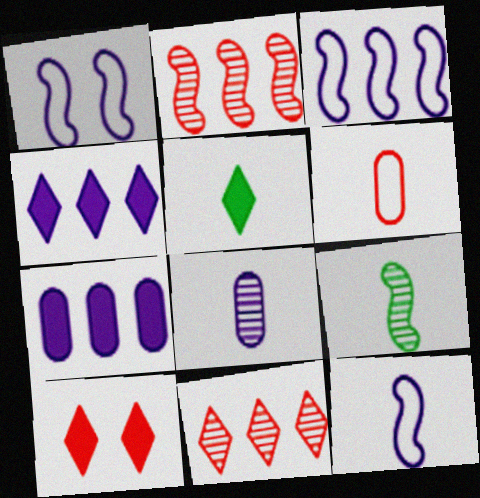[[1, 3, 12], 
[1, 4, 8], 
[2, 6, 10], 
[4, 5, 10]]